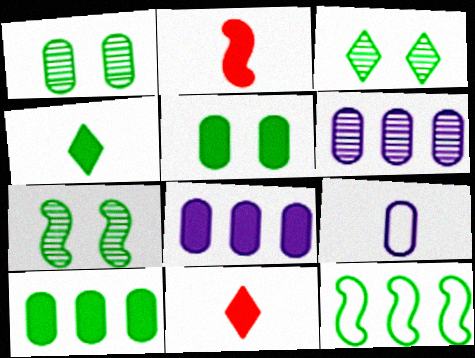[[1, 3, 7], 
[1, 4, 12]]